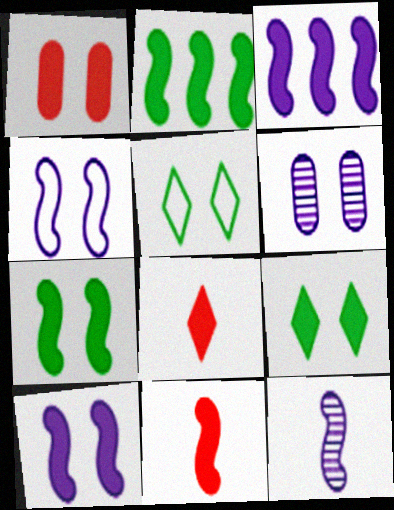[[1, 9, 10], 
[2, 10, 11], 
[3, 4, 12], 
[3, 7, 11]]